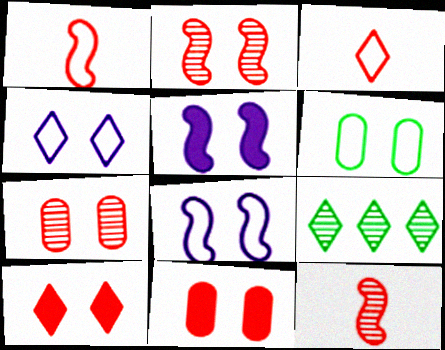[]